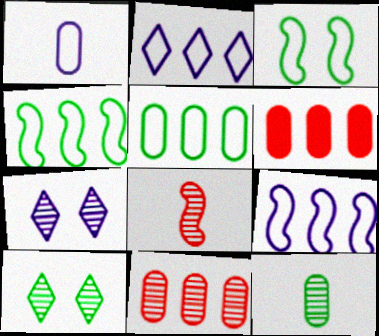[]